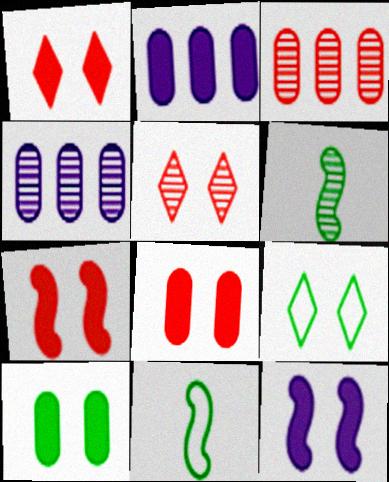[[1, 4, 11], 
[1, 7, 8], 
[1, 10, 12], 
[2, 5, 11], 
[4, 5, 6]]